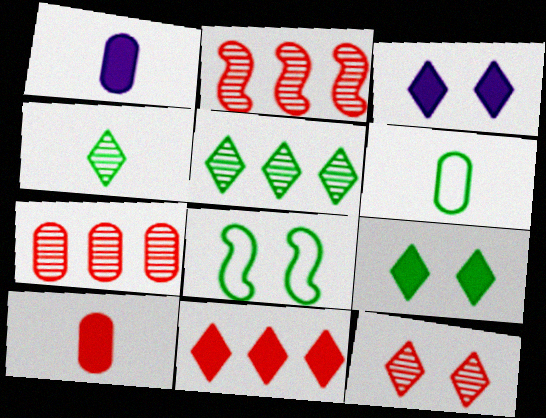[[2, 3, 6]]